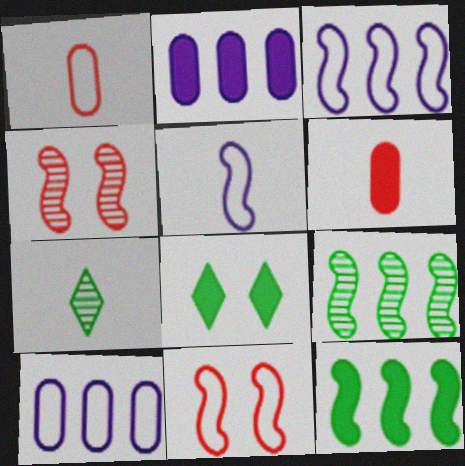[[2, 7, 11], 
[4, 5, 12], 
[5, 6, 7]]